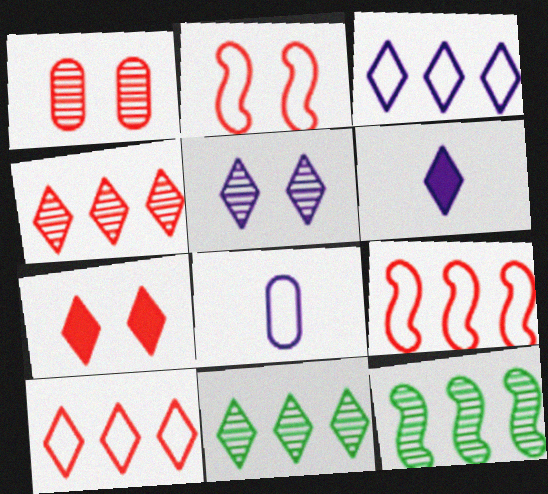[[1, 2, 7], 
[3, 5, 6], 
[7, 8, 12]]